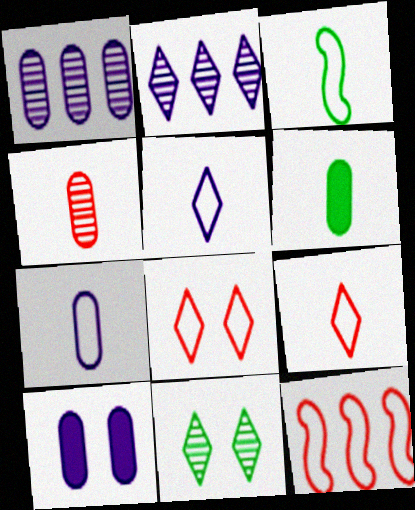[[1, 7, 10], 
[3, 7, 9], 
[4, 6, 7]]